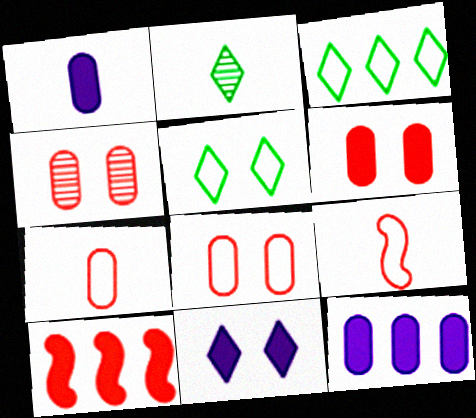[[1, 2, 9], 
[4, 6, 8]]